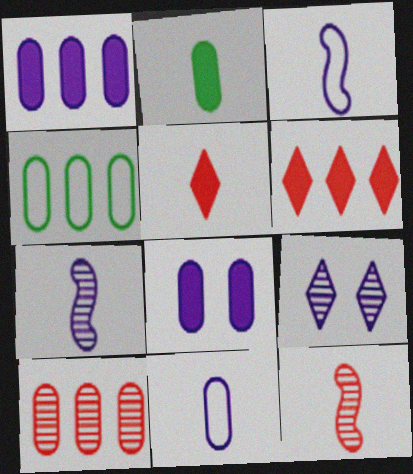[[1, 3, 9], 
[1, 4, 10]]